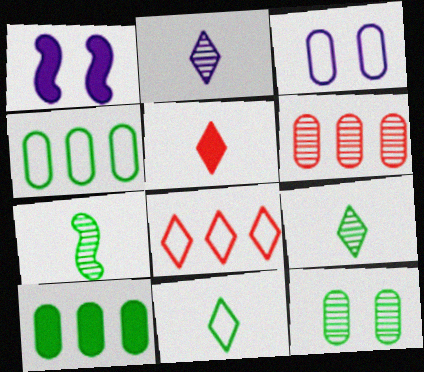[[1, 5, 10], 
[1, 6, 11], 
[2, 5, 11]]